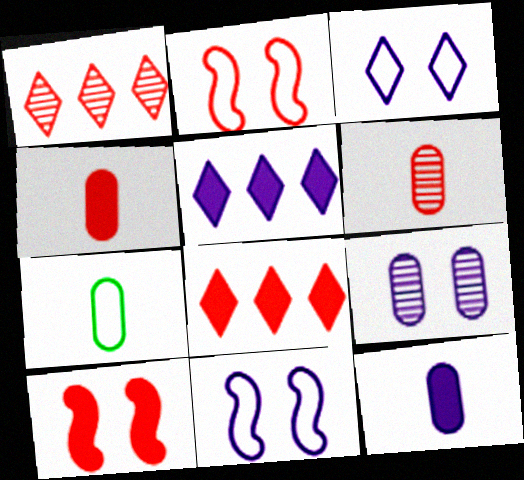[[1, 2, 4], 
[2, 6, 8], 
[4, 8, 10], 
[6, 7, 12]]